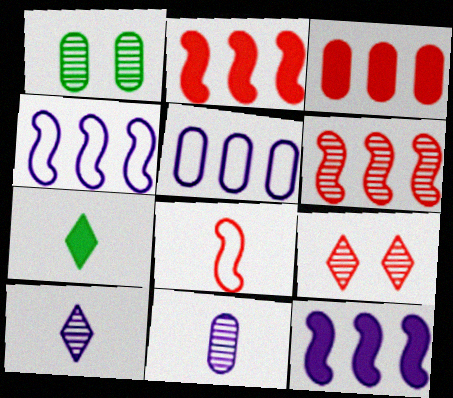[[1, 6, 10], 
[3, 8, 9], 
[7, 8, 11]]